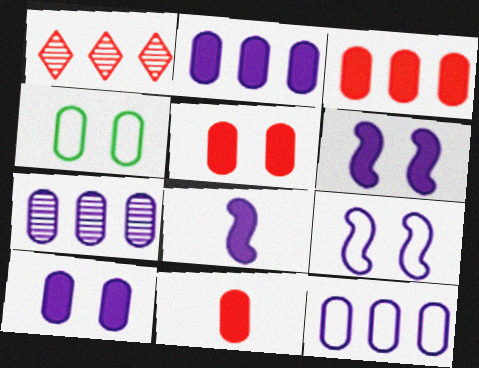[[1, 4, 8], 
[2, 7, 12], 
[3, 5, 11], 
[4, 7, 11]]